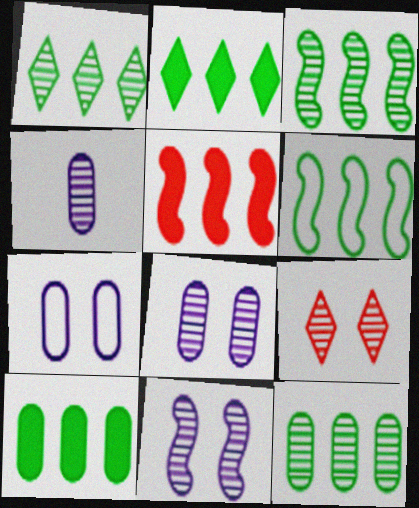[[1, 3, 12], 
[1, 6, 10], 
[2, 6, 12], 
[3, 4, 9]]